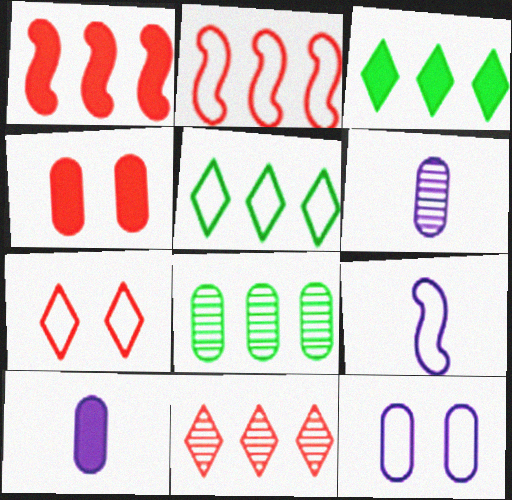[]